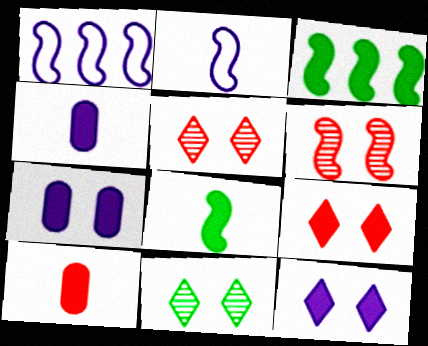[[1, 6, 8], 
[1, 10, 11], 
[2, 3, 6], 
[3, 4, 9], 
[3, 10, 12]]